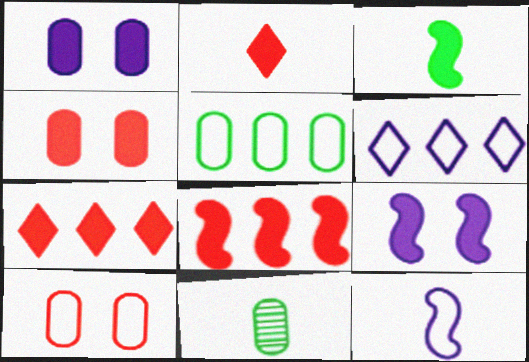[[1, 3, 7], 
[2, 4, 8], 
[2, 11, 12], 
[3, 8, 9]]